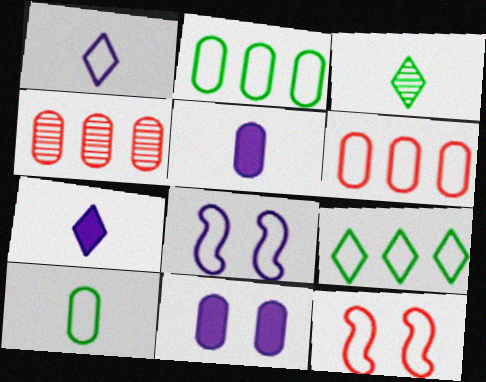[[1, 2, 12], 
[4, 10, 11]]